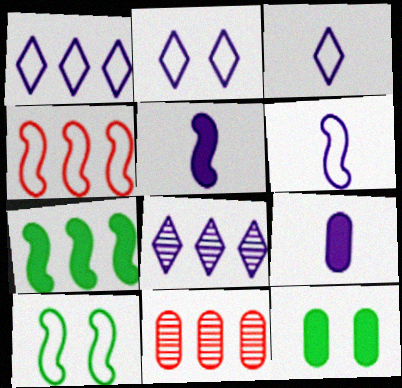[[1, 2, 3], 
[1, 7, 11], 
[4, 6, 10]]